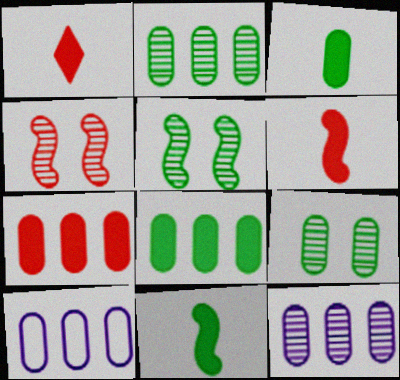[[1, 5, 10], 
[2, 7, 10]]